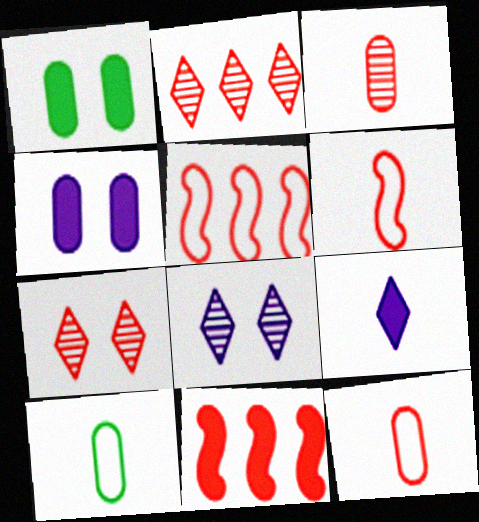[[1, 9, 11], 
[7, 11, 12], 
[8, 10, 11]]